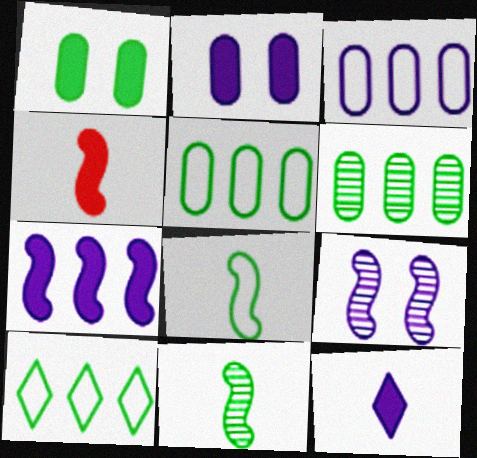[[1, 10, 11], 
[2, 7, 12], 
[3, 9, 12]]